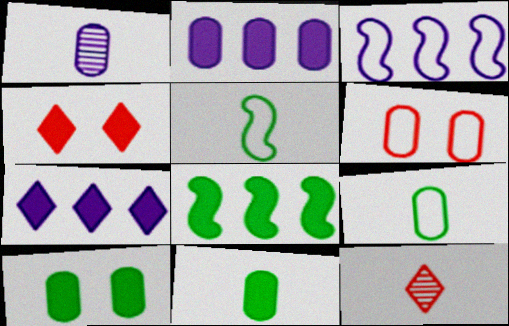[[3, 10, 12]]